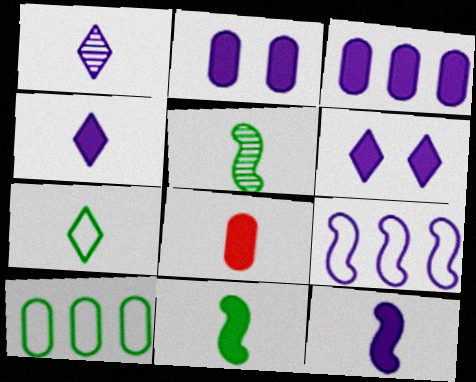[[1, 2, 9], 
[3, 6, 12], 
[4, 8, 11]]